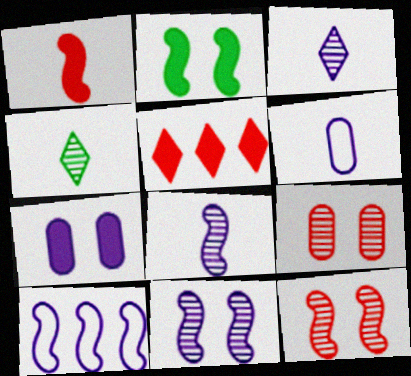[[1, 4, 6], 
[3, 7, 10]]